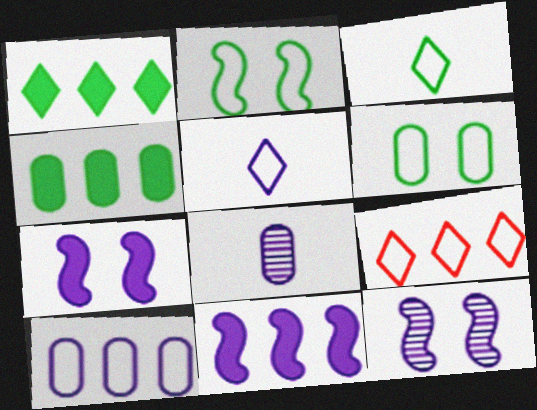[]